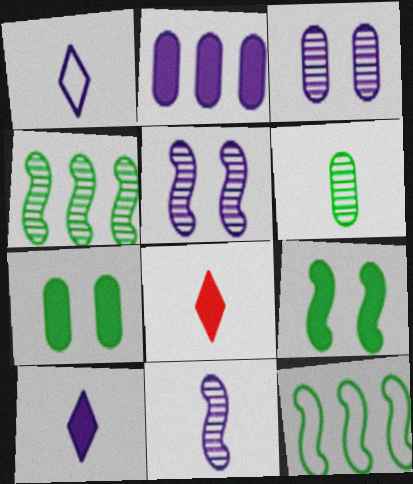[[1, 2, 5], 
[2, 8, 9], 
[3, 8, 12]]